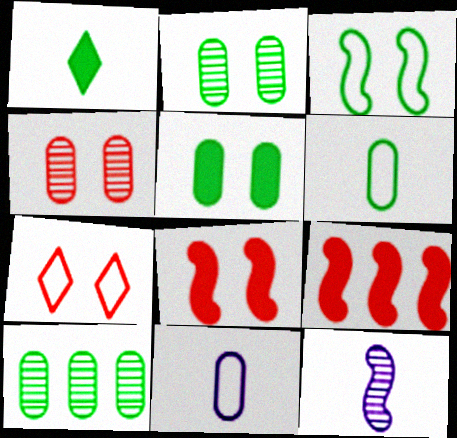[[1, 3, 10], 
[3, 9, 12], 
[4, 7, 8], 
[5, 6, 10]]